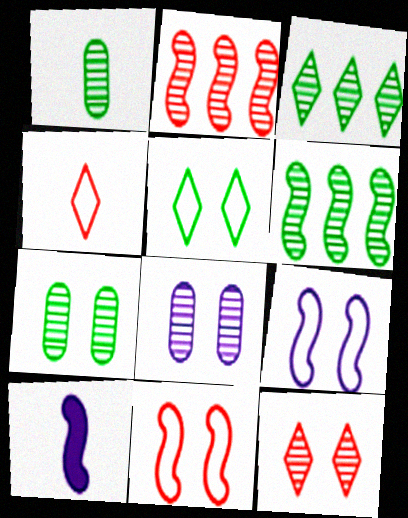[[1, 4, 10], 
[6, 10, 11]]